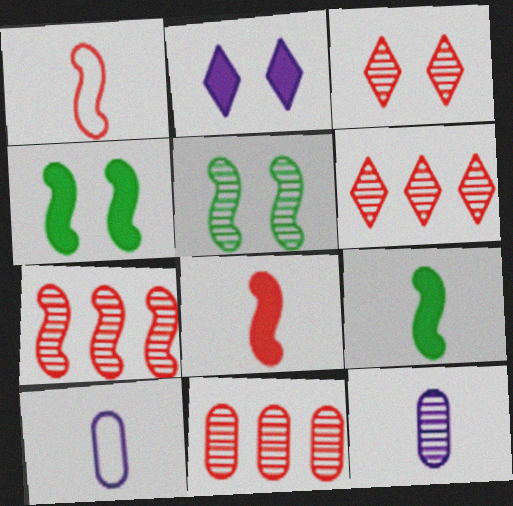[[4, 6, 10], 
[5, 6, 12], 
[6, 7, 11]]